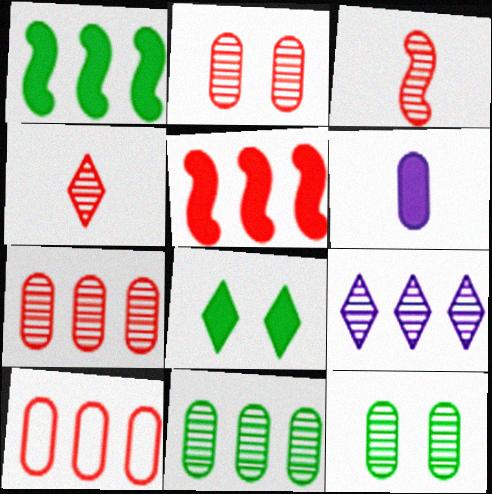[[1, 9, 10], 
[3, 9, 12], 
[5, 6, 8], 
[6, 10, 12]]